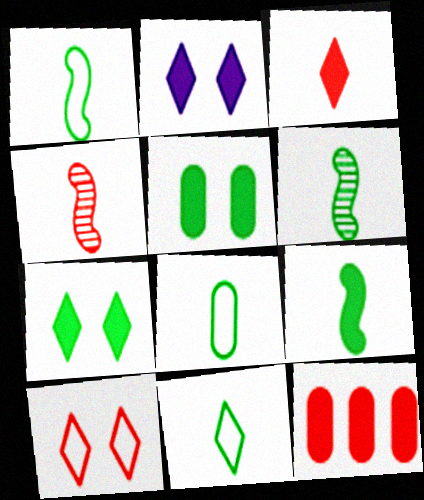[[1, 6, 9], 
[1, 8, 11], 
[2, 9, 12], 
[4, 10, 12]]